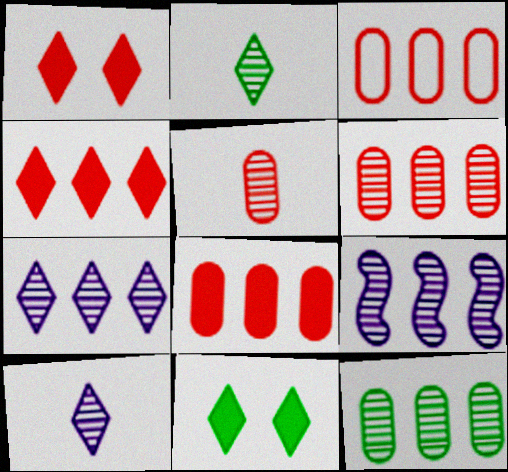[[3, 6, 8]]